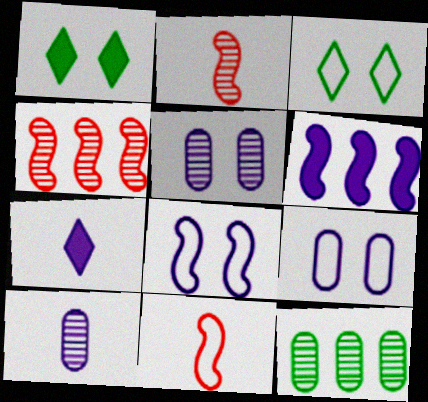[]